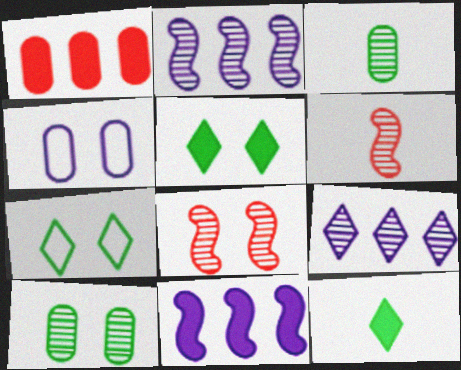[[1, 3, 4], 
[3, 8, 9], 
[4, 5, 8], 
[6, 9, 10]]